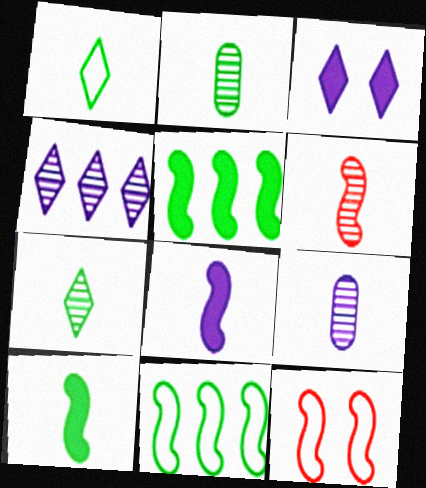[[1, 2, 10], 
[6, 7, 9]]